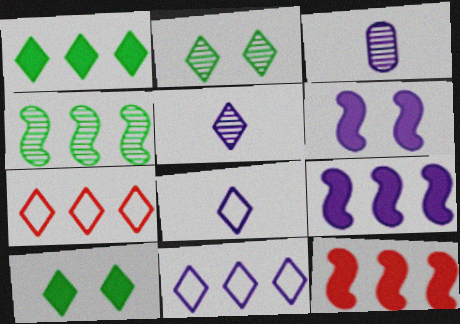[[3, 6, 11], 
[5, 7, 10]]